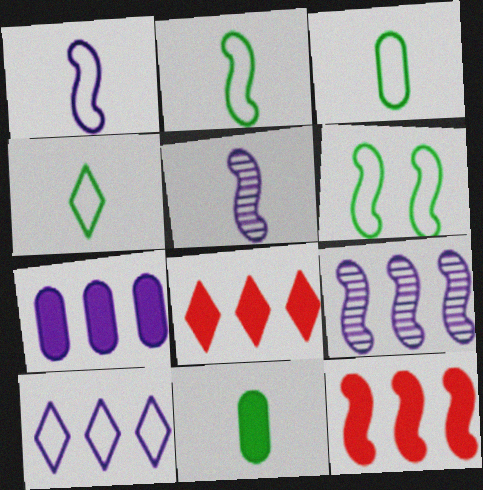[[2, 3, 4], 
[5, 6, 12], 
[7, 9, 10]]